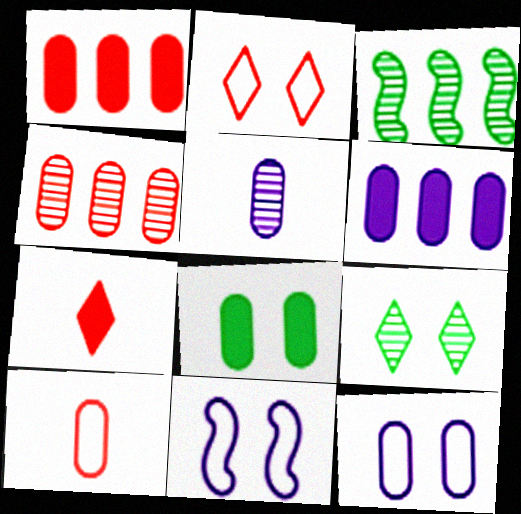[[3, 7, 12], 
[5, 6, 12]]